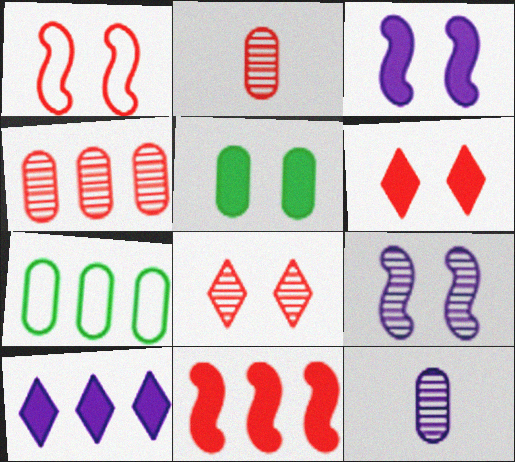[[3, 5, 6]]